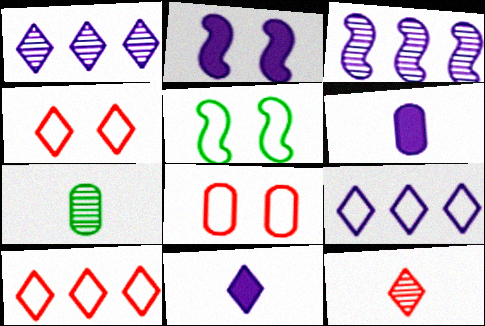[[2, 7, 10]]